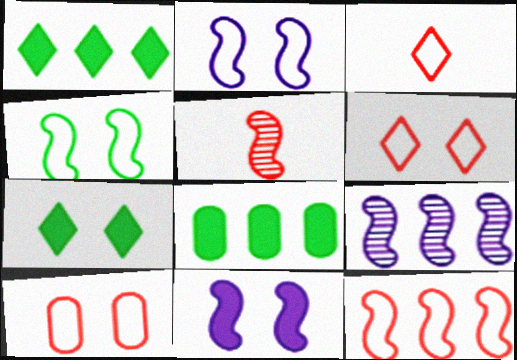[[3, 10, 12]]